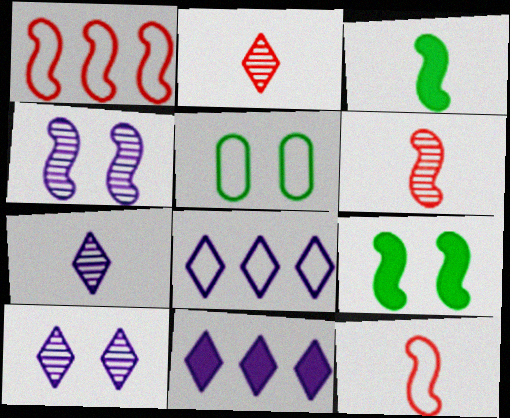[[1, 3, 4], 
[5, 6, 11], 
[5, 8, 12]]